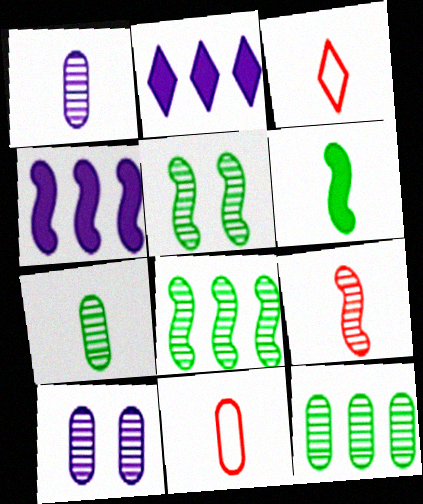[[1, 3, 6], 
[2, 5, 11]]